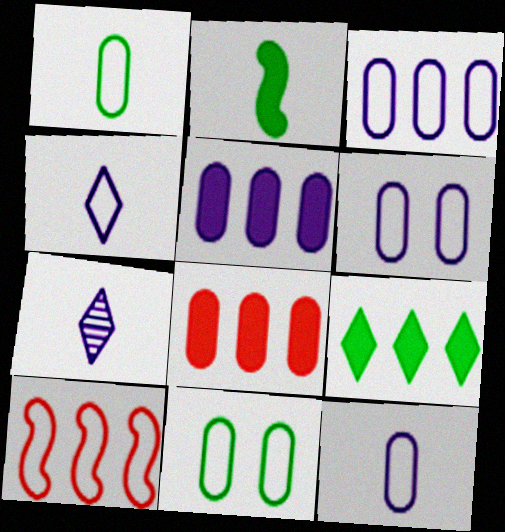[[3, 6, 12], 
[4, 10, 11]]